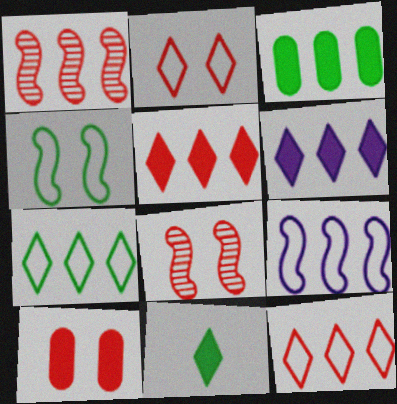[[2, 8, 10]]